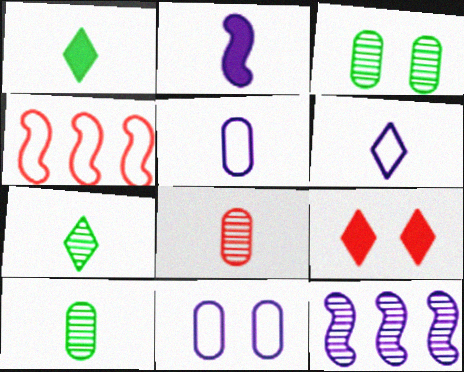[[4, 8, 9]]